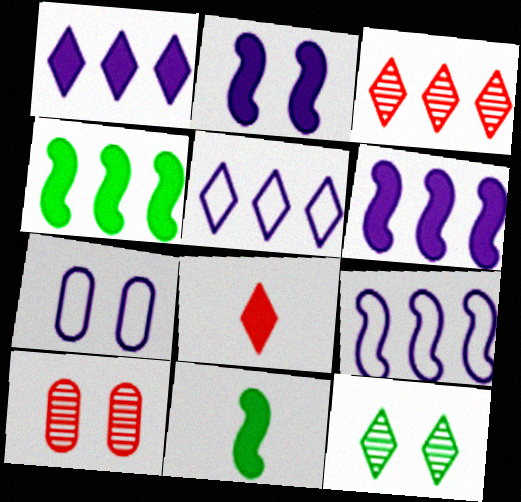[[3, 7, 11], 
[5, 8, 12], 
[5, 10, 11]]